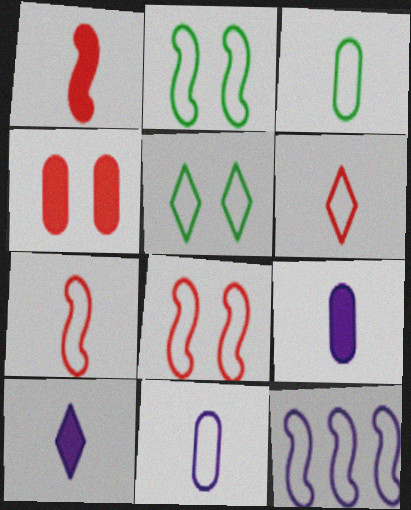[[2, 7, 12]]